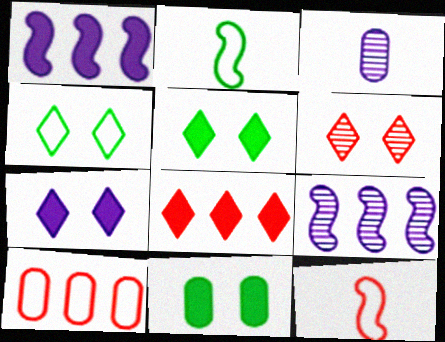[[3, 10, 11], 
[4, 6, 7]]